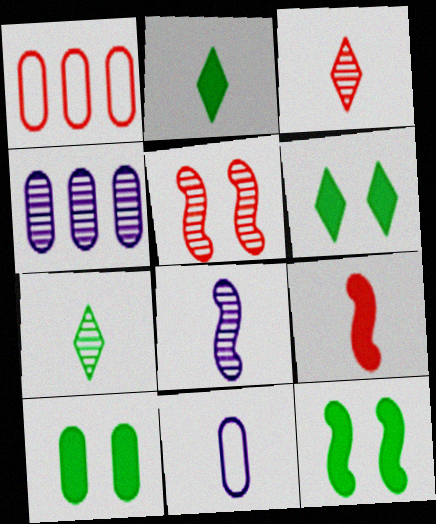[[1, 6, 8], 
[4, 5, 7], 
[6, 10, 12], 
[7, 9, 11]]